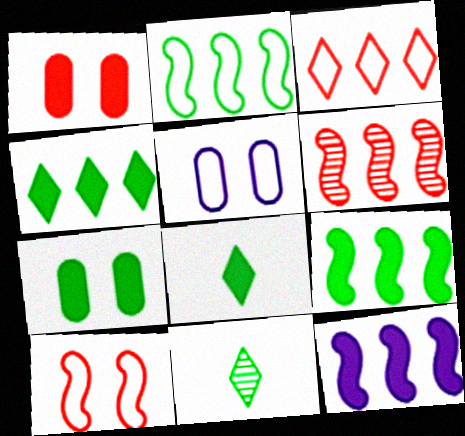[[1, 8, 12], 
[2, 6, 12], 
[2, 7, 11], 
[5, 6, 8], 
[7, 8, 9]]